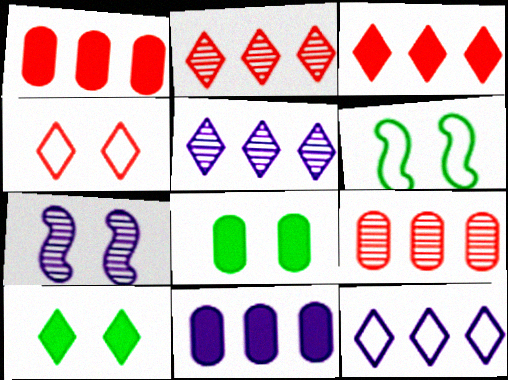[[4, 7, 8]]